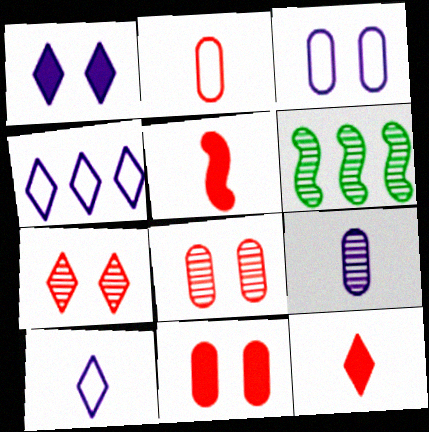[[1, 2, 6], 
[3, 6, 12], 
[6, 7, 9], 
[6, 10, 11]]